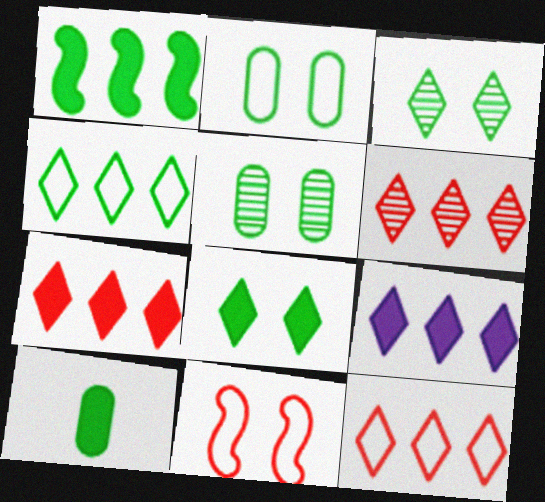[[1, 8, 10], 
[4, 6, 9], 
[6, 7, 12]]